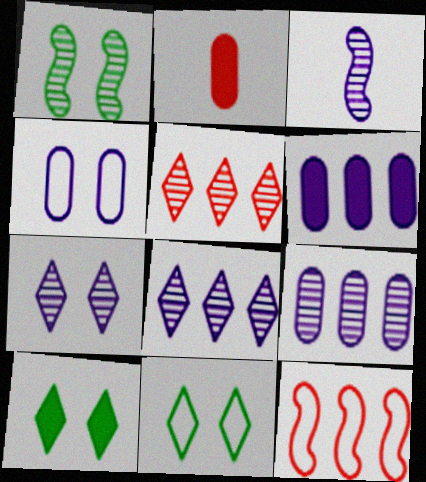[[3, 7, 9]]